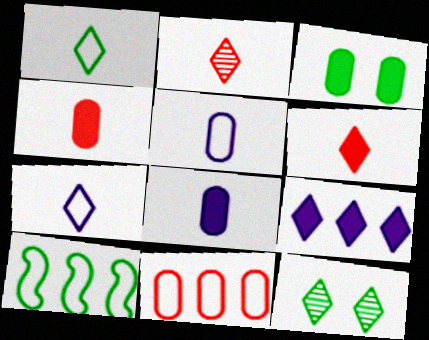[]